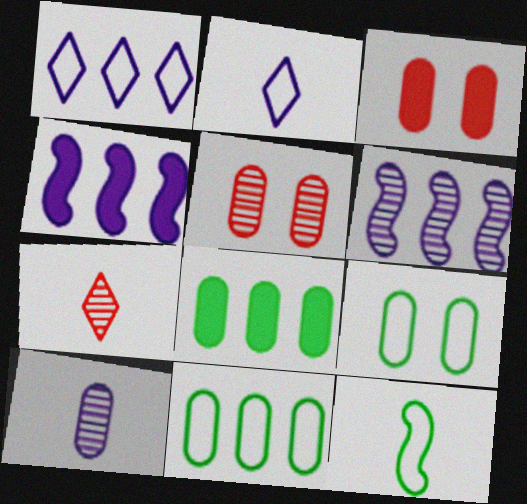[[3, 10, 11], 
[4, 7, 9]]